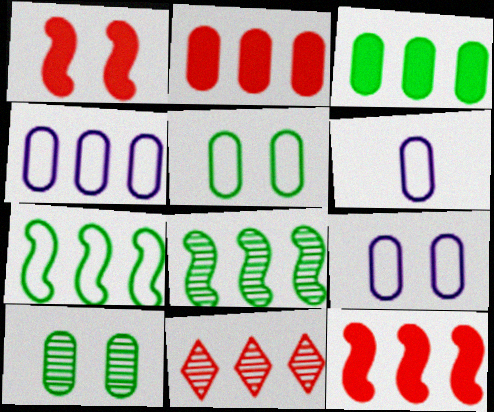[[2, 6, 10], 
[4, 6, 9]]